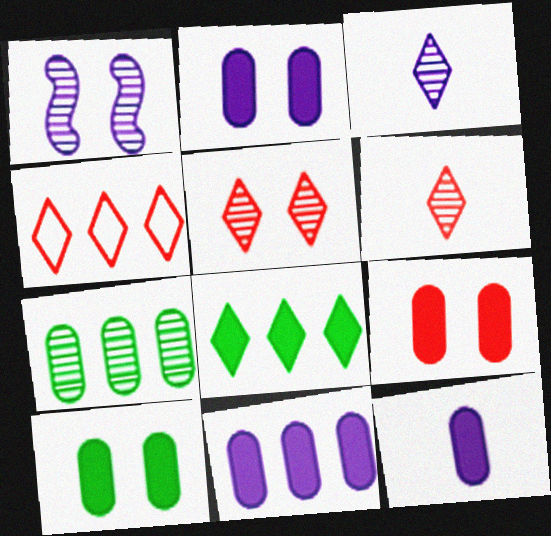[[1, 6, 7], 
[2, 9, 10], 
[2, 11, 12]]